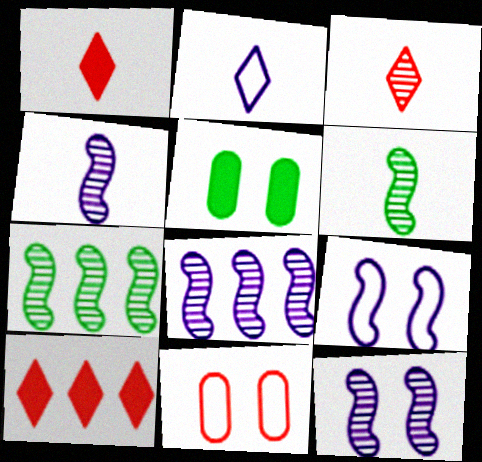[[4, 8, 12]]